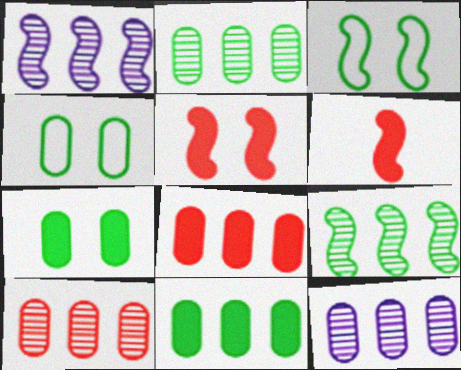[[1, 3, 6], 
[2, 10, 12]]